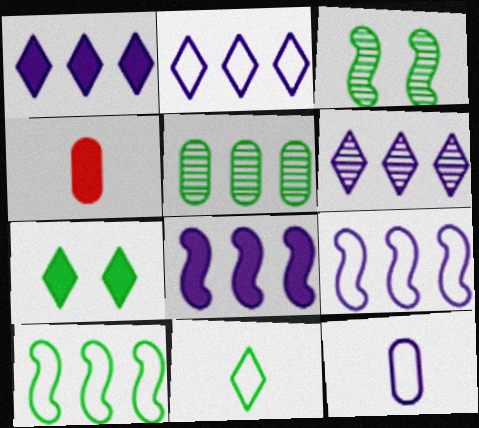[[1, 2, 6], 
[2, 3, 4], 
[4, 7, 8]]